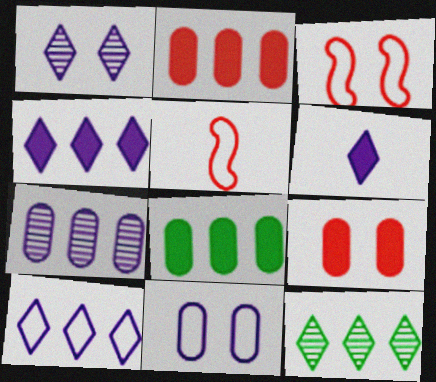[[1, 5, 8], 
[1, 6, 10]]